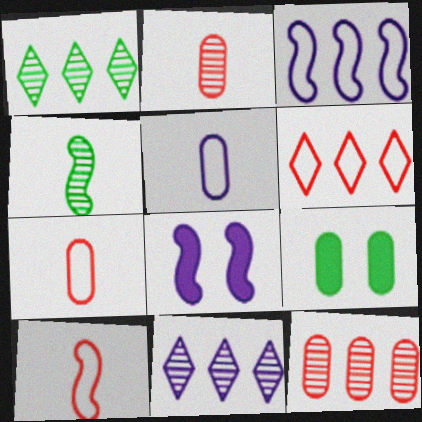[[1, 7, 8], 
[5, 8, 11], 
[5, 9, 12], 
[9, 10, 11]]